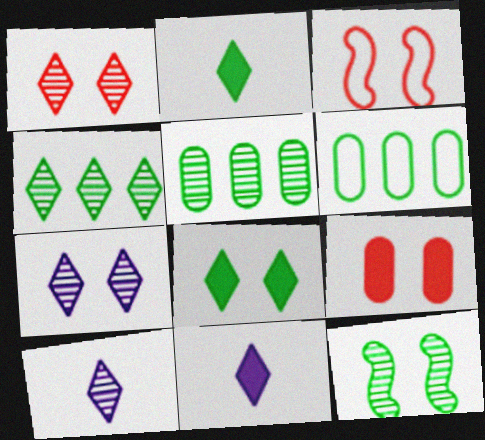[[1, 3, 9], 
[1, 4, 10], 
[2, 6, 12], 
[3, 5, 11]]